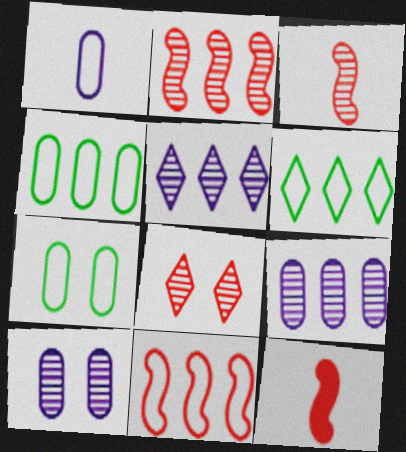[[5, 7, 12], 
[6, 10, 12]]